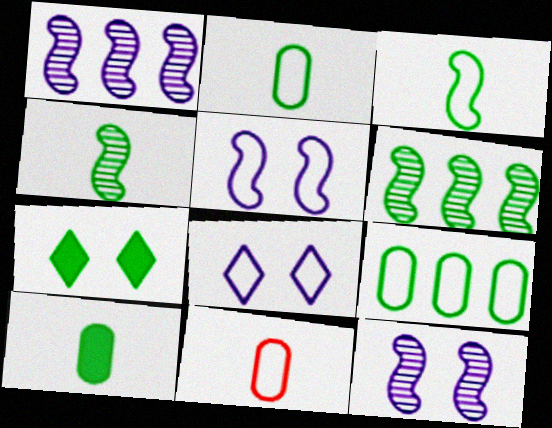[[1, 7, 11], 
[2, 6, 7], 
[4, 7, 9]]